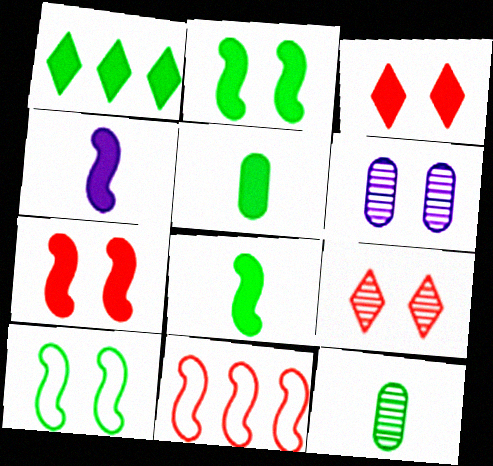[[1, 2, 5], 
[1, 10, 12], 
[3, 6, 10]]